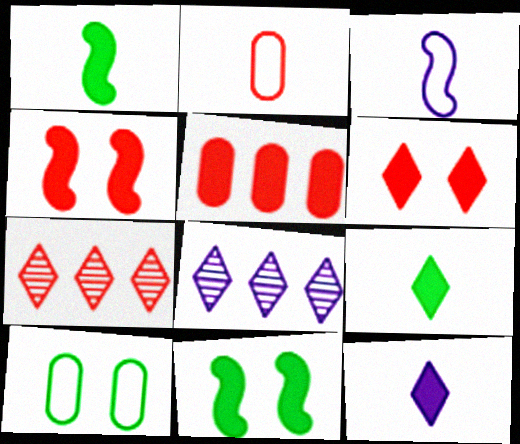[[2, 4, 7], 
[2, 8, 11], 
[5, 11, 12]]